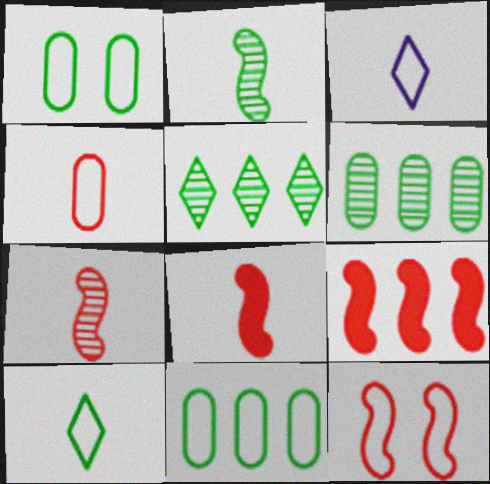[[3, 11, 12], 
[7, 9, 12]]